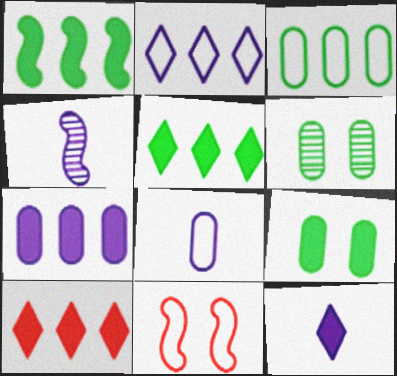[[1, 4, 11], 
[1, 7, 10], 
[4, 8, 12]]